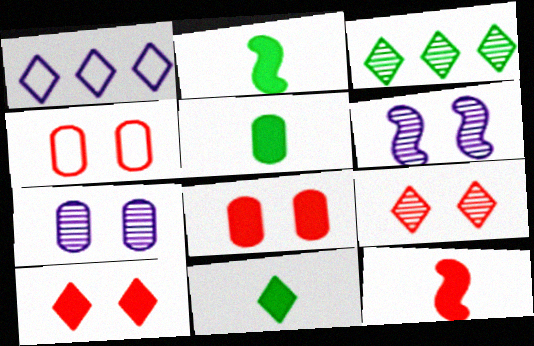[[1, 9, 11], 
[2, 5, 11]]